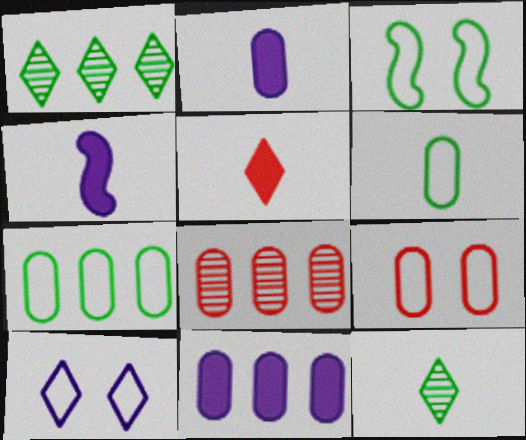[[1, 4, 9], 
[1, 5, 10], 
[3, 9, 10], 
[7, 8, 11]]